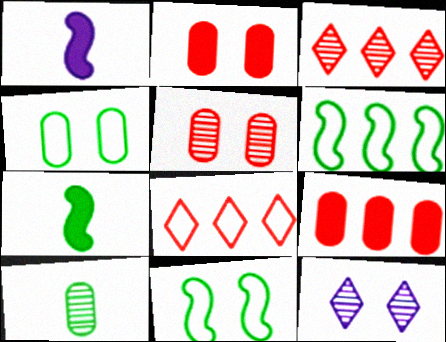[[1, 3, 4], 
[2, 11, 12]]